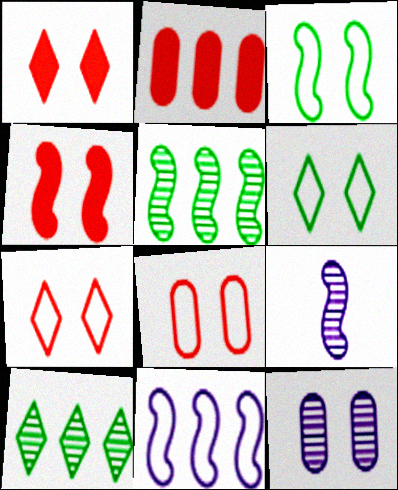[[1, 3, 12], 
[2, 6, 9], 
[2, 10, 11], 
[4, 6, 12]]